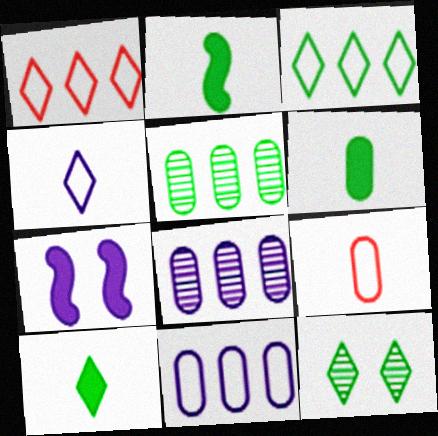[[2, 6, 10], 
[3, 10, 12], 
[4, 7, 8]]